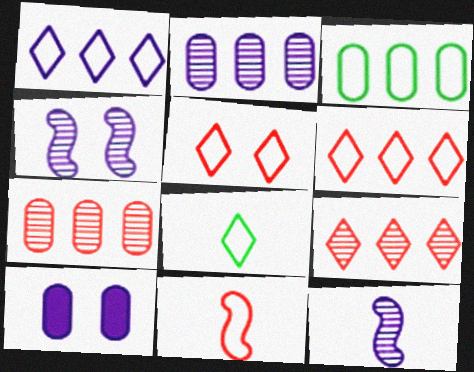[[1, 5, 8], 
[1, 10, 12]]